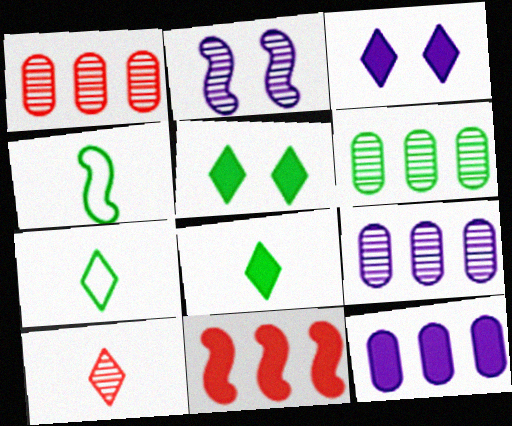[[1, 3, 4], 
[1, 6, 9], 
[2, 4, 11], 
[2, 6, 10], 
[4, 5, 6]]